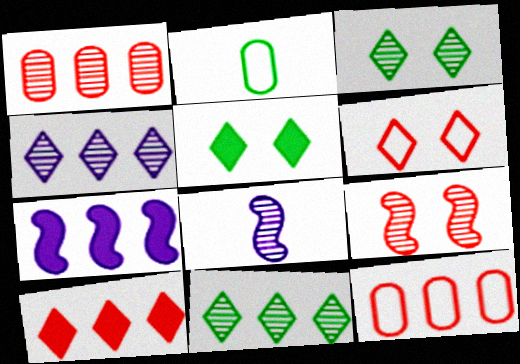[[1, 3, 8], 
[5, 8, 12], 
[7, 11, 12]]